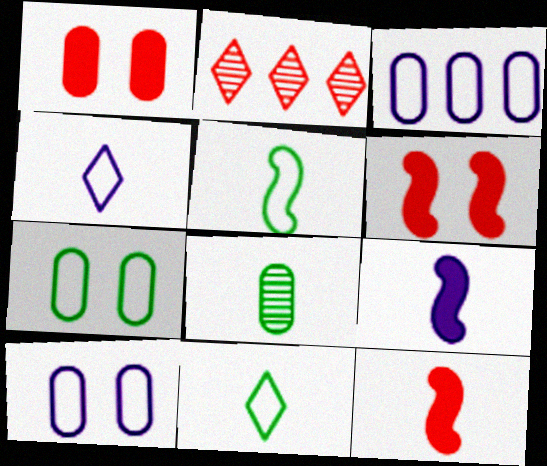[[1, 3, 8], 
[2, 7, 9], 
[4, 8, 12]]